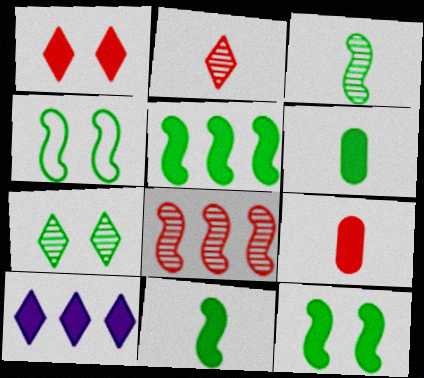[[3, 4, 5], 
[5, 11, 12], 
[9, 10, 12]]